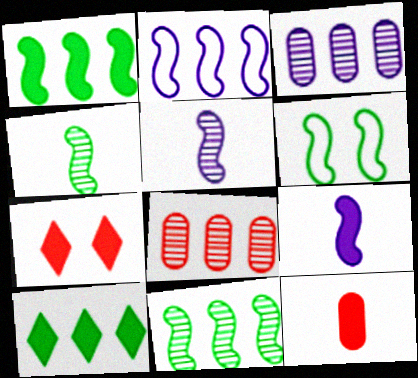[[1, 4, 6], 
[2, 8, 10]]